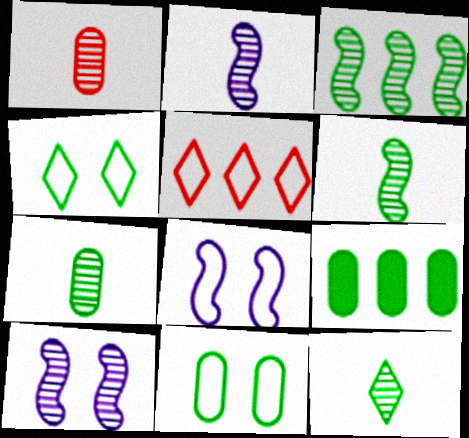[[1, 2, 12], 
[4, 6, 9], 
[6, 7, 12], 
[7, 9, 11]]